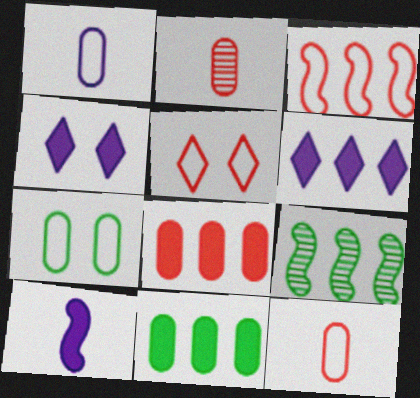[[3, 5, 12], 
[4, 9, 12]]